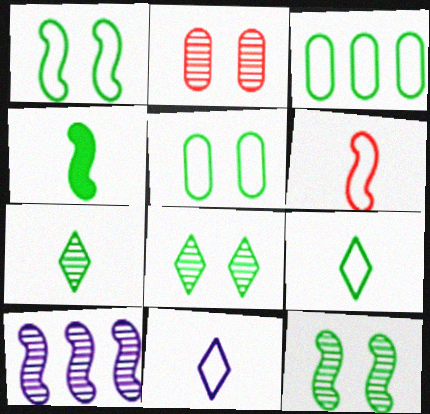[[1, 3, 9], 
[2, 7, 10], 
[3, 4, 8]]